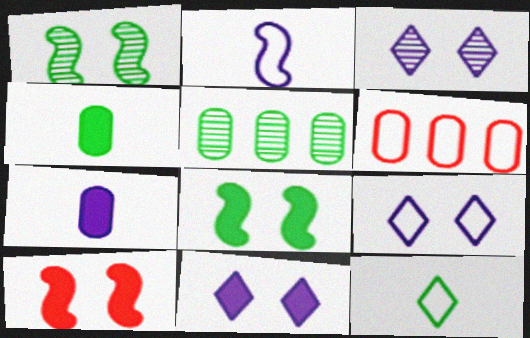[[3, 9, 11], 
[5, 8, 12]]